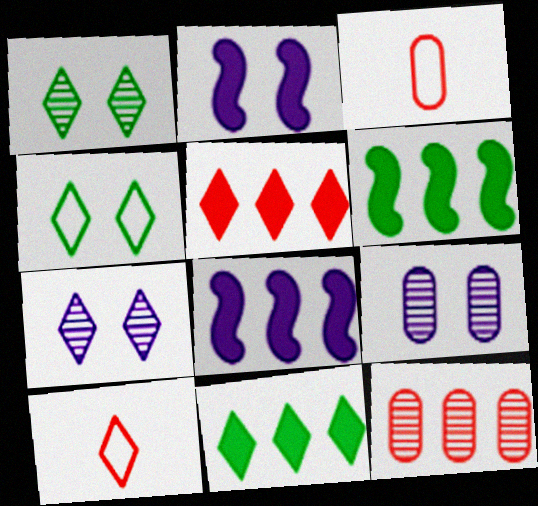[[1, 3, 8], 
[3, 6, 7], 
[6, 9, 10], 
[7, 10, 11]]